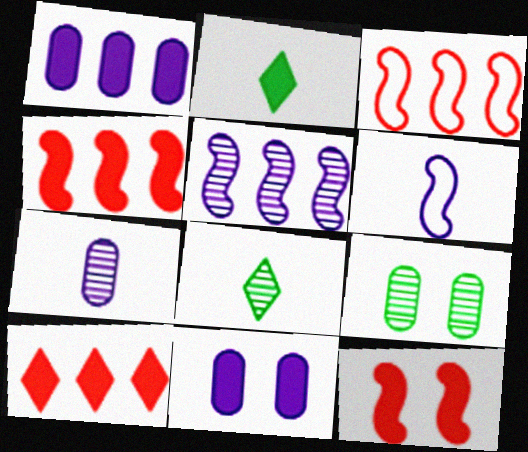[[1, 2, 12], 
[2, 4, 11], 
[3, 8, 11], 
[6, 9, 10]]